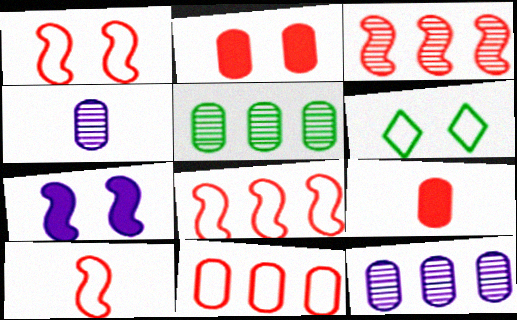[[1, 8, 10]]